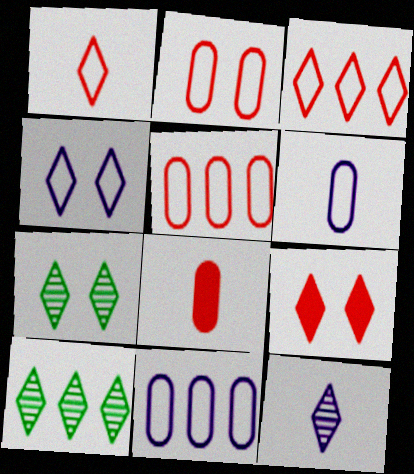[[4, 7, 9]]